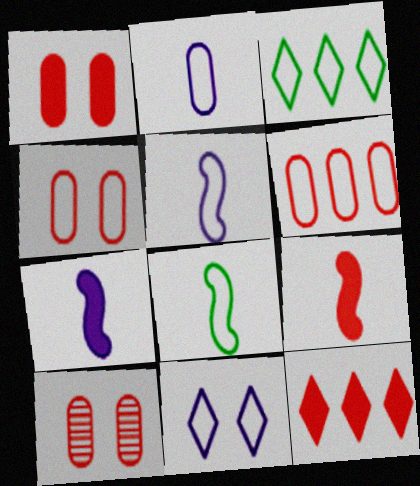[[1, 4, 10], 
[1, 9, 12], 
[3, 4, 5], 
[3, 7, 10], 
[6, 8, 11]]